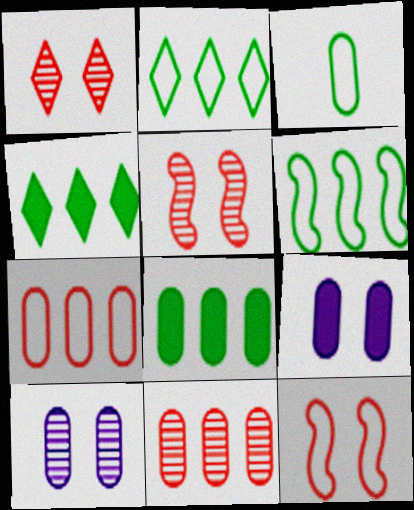[[3, 9, 11]]